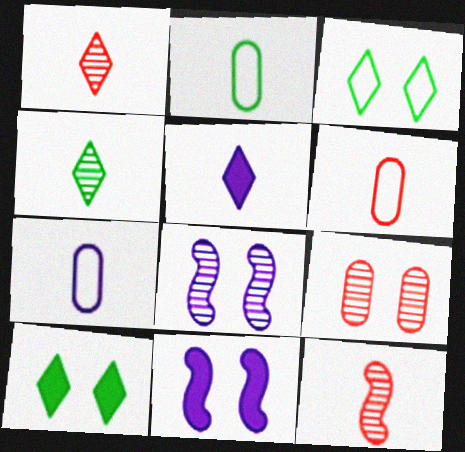[[2, 5, 12], 
[2, 6, 7], 
[3, 9, 11]]